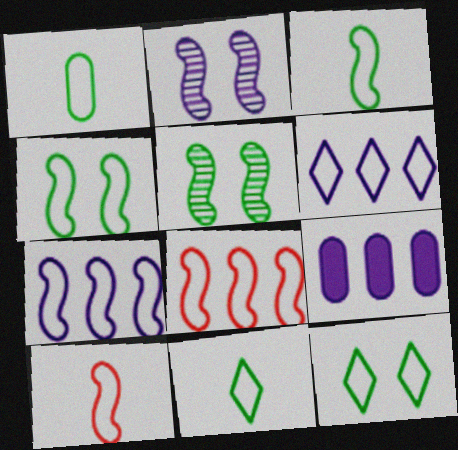[[1, 3, 11], 
[4, 7, 10]]